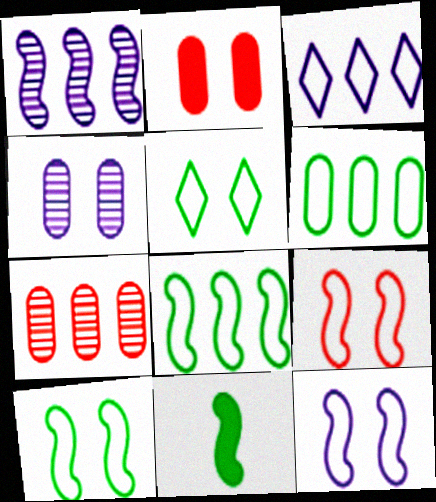[[1, 9, 11], 
[9, 10, 12]]